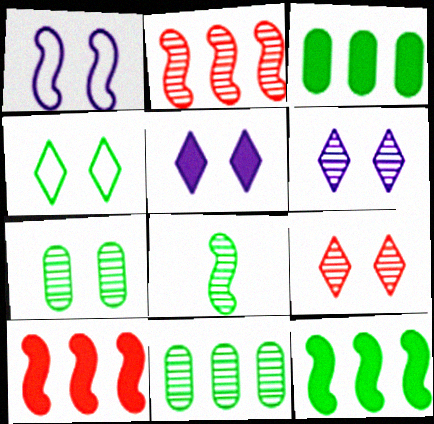[[1, 8, 10], 
[3, 4, 8], 
[4, 5, 9]]